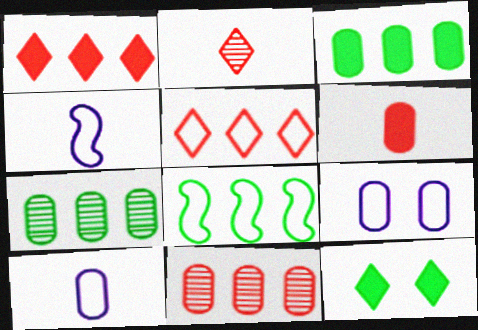[[4, 11, 12], 
[6, 7, 9]]